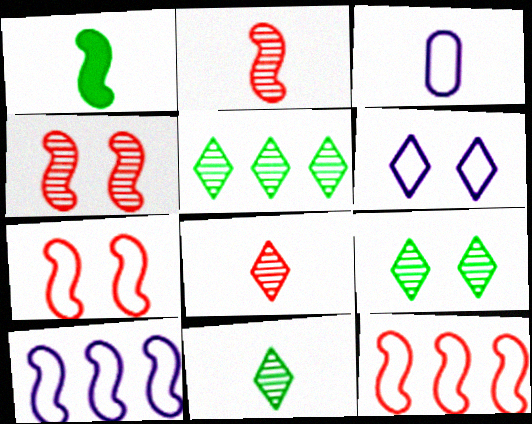[[1, 3, 8], 
[1, 4, 10], 
[3, 6, 10], 
[5, 9, 11]]